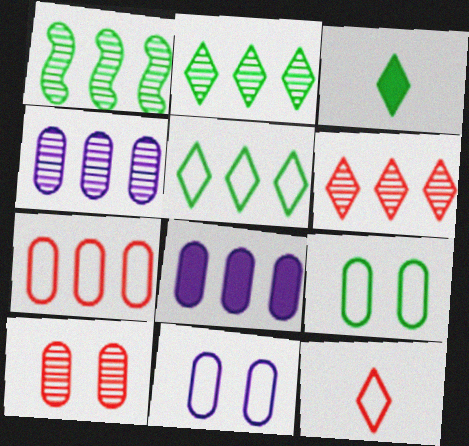[[1, 3, 9], 
[1, 4, 6]]